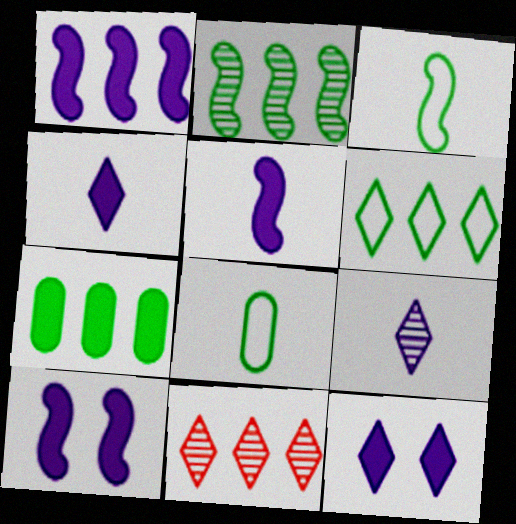[[1, 5, 10], 
[2, 6, 7], 
[8, 10, 11]]